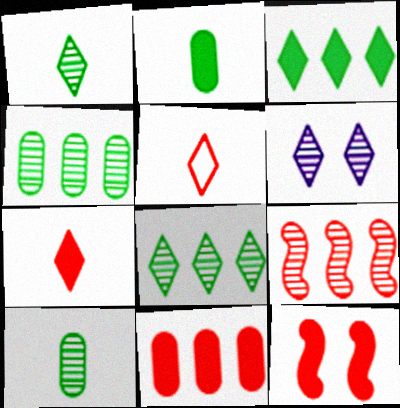[[3, 5, 6], 
[6, 9, 10], 
[7, 11, 12]]